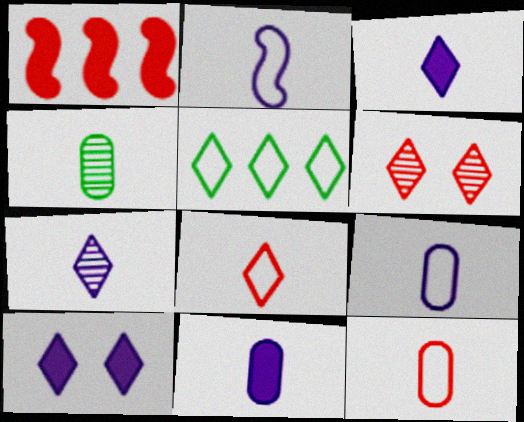[[1, 6, 12], 
[2, 7, 11], 
[3, 5, 6], 
[4, 11, 12]]